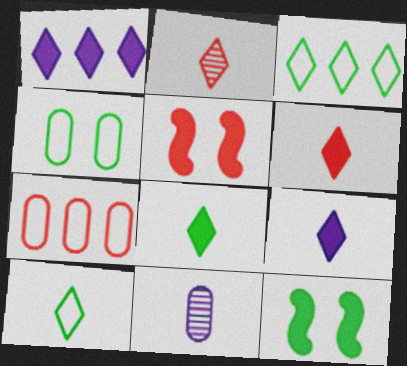[[2, 5, 7], 
[2, 9, 10], 
[3, 5, 11], 
[6, 8, 9]]